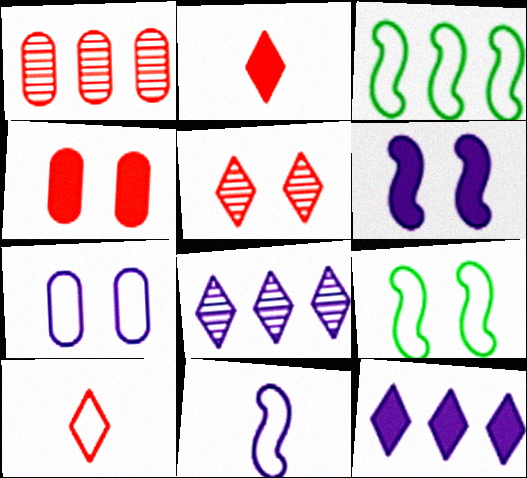[[1, 3, 12], 
[3, 7, 10]]